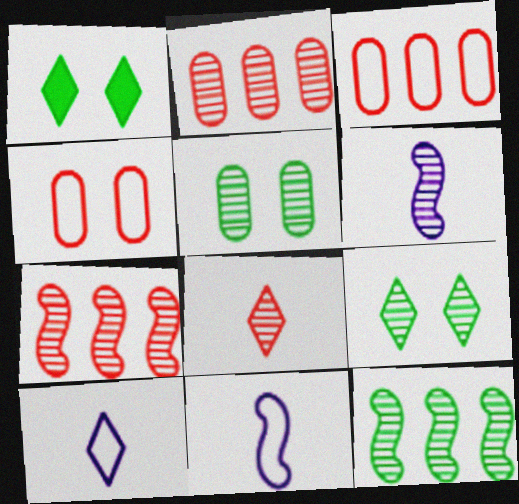[[1, 2, 11], 
[1, 3, 6], 
[2, 6, 9]]